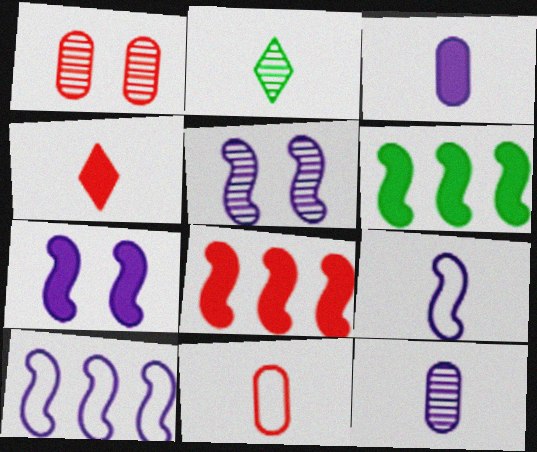[]